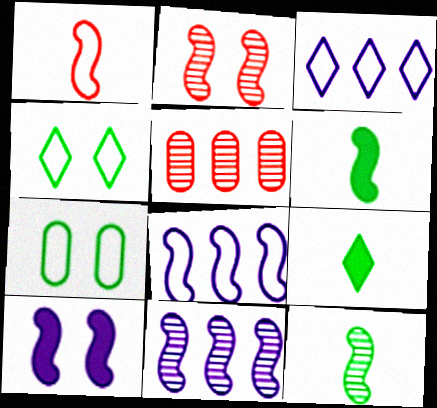[[1, 3, 7], 
[2, 6, 8], 
[2, 11, 12]]